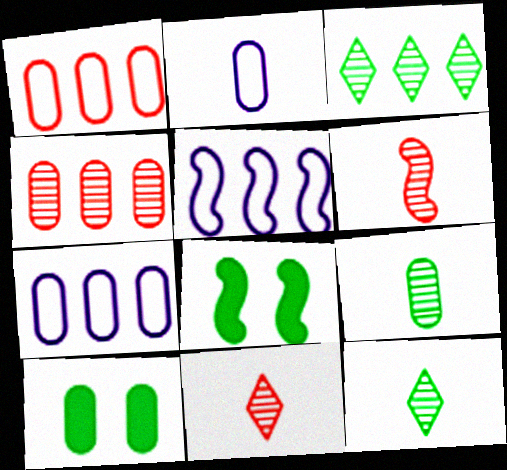[[2, 4, 10], 
[5, 6, 8], 
[5, 10, 11], 
[7, 8, 11]]